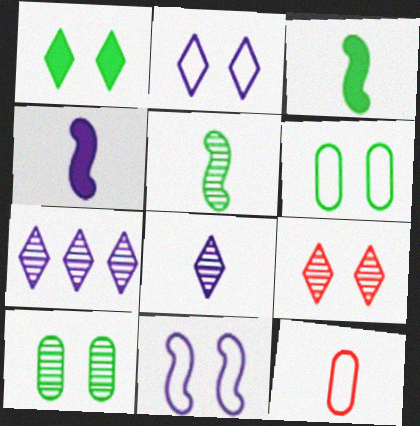[[1, 2, 9], 
[3, 8, 12]]